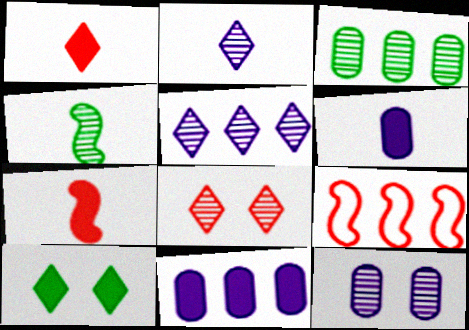[[7, 10, 11]]